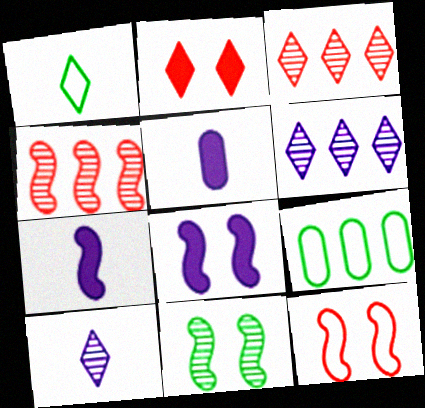[[1, 2, 6], 
[8, 11, 12]]